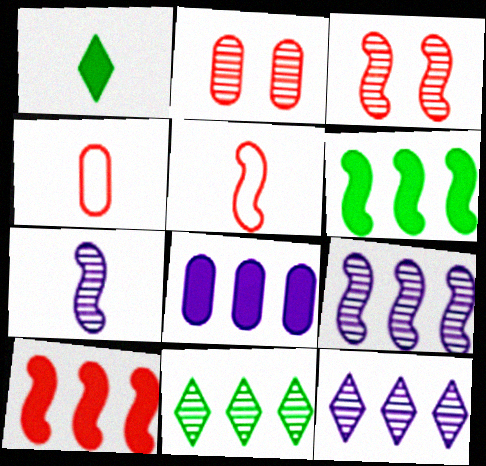[[1, 4, 7], 
[2, 7, 11], 
[3, 5, 10]]